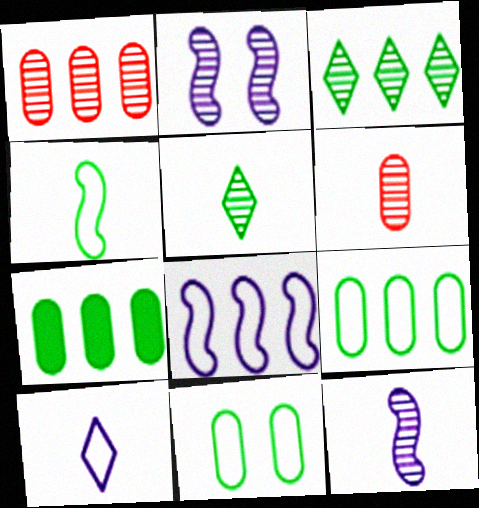[[1, 2, 5], 
[2, 3, 6], 
[5, 6, 12]]